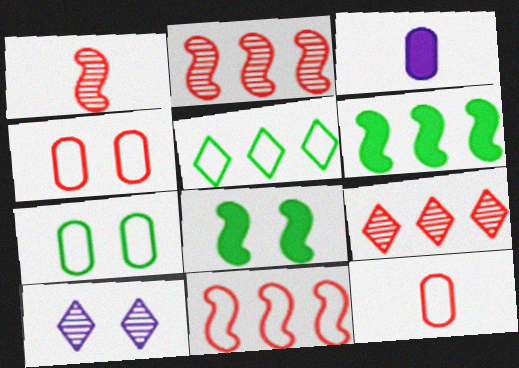[[4, 8, 10], 
[6, 10, 12]]